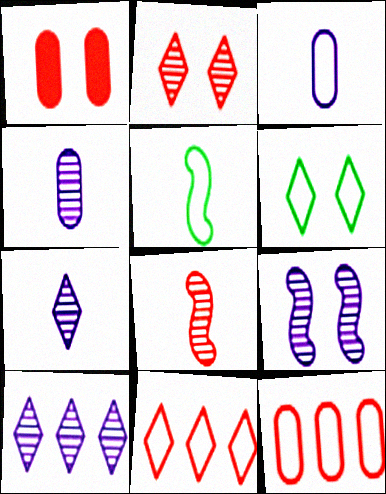[[1, 5, 10], 
[1, 6, 9], 
[1, 8, 11], 
[4, 9, 10]]